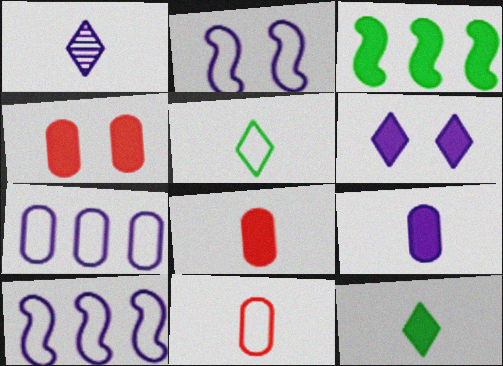[[3, 6, 8]]